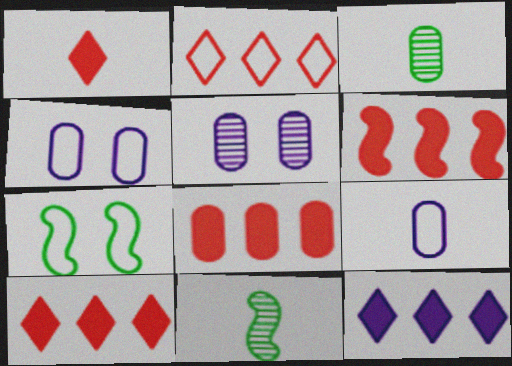[[1, 9, 11], 
[2, 7, 9], 
[3, 4, 8], 
[4, 10, 11], 
[6, 8, 10]]